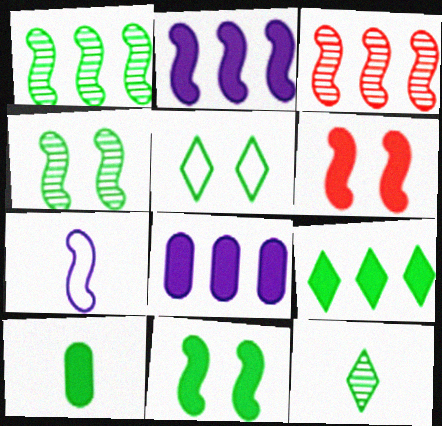[[1, 5, 10], 
[1, 6, 7], 
[3, 7, 11], 
[5, 9, 12], 
[9, 10, 11]]